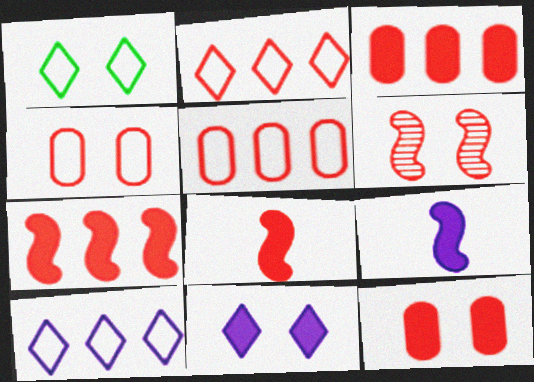[]